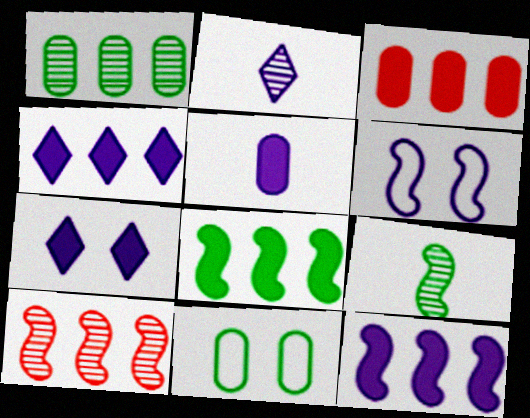[[3, 4, 8], 
[5, 7, 12]]